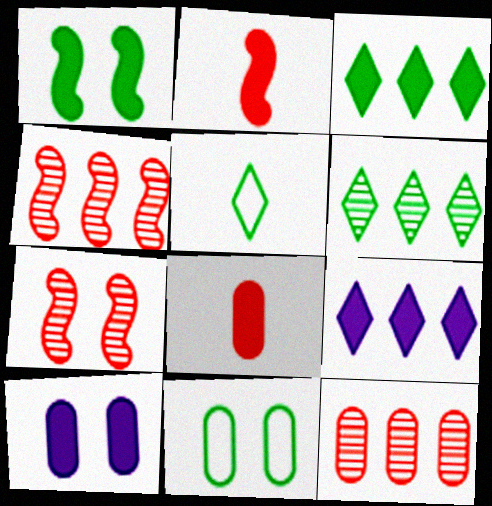[[1, 8, 9], 
[2, 3, 10], 
[4, 5, 10]]